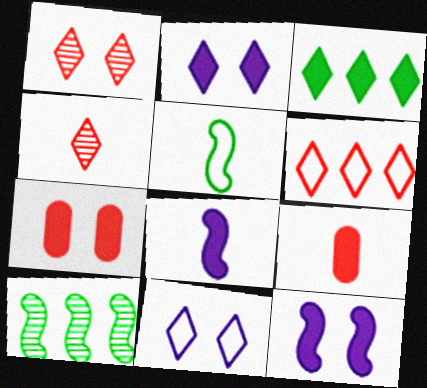[[3, 4, 11], 
[3, 7, 8], 
[3, 9, 12], 
[9, 10, 11]]